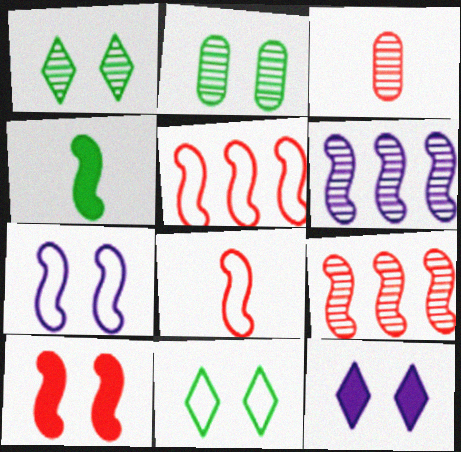[[1, 3, 6], 
[4, 7, 9], 
[8, 9, 10]]